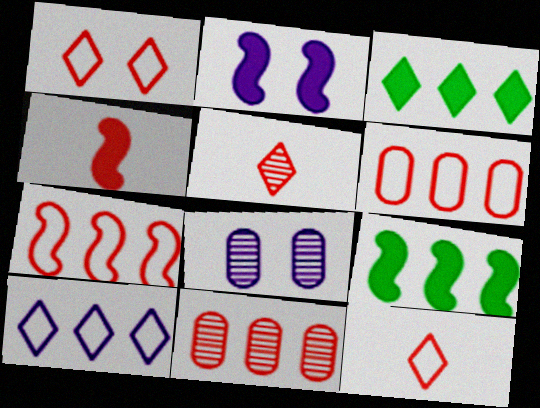[[1, 4, 11], 
[2, 4, 9], 
[8, 9, 12], 
[9, 10, 11]]